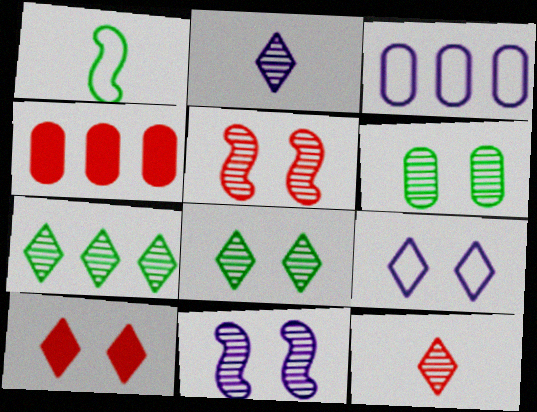[[8, 9, 10]]